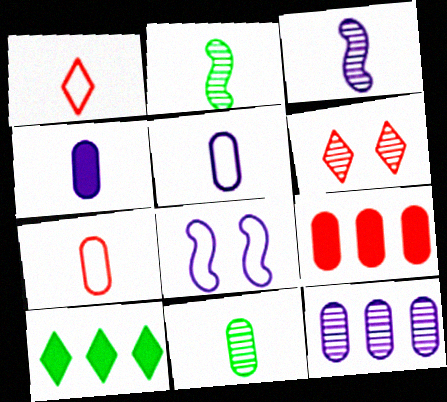[[1, 2, 4], 
[2, 6, 12], 
[4, 7, 11]]